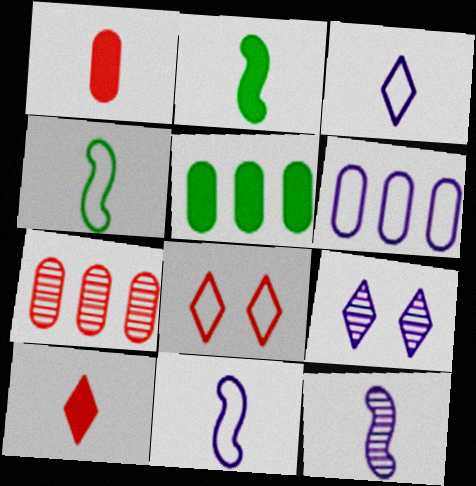[[4, 6, 8], 
[5, 6, 7], 
[5, 8, 12]]